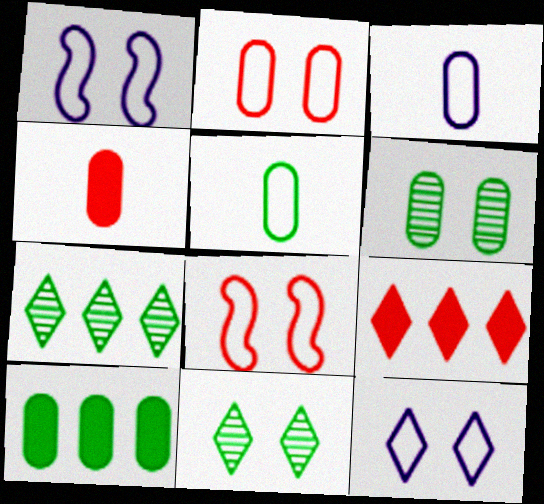[[1, 4, 7], 
[5, 6, 10]]